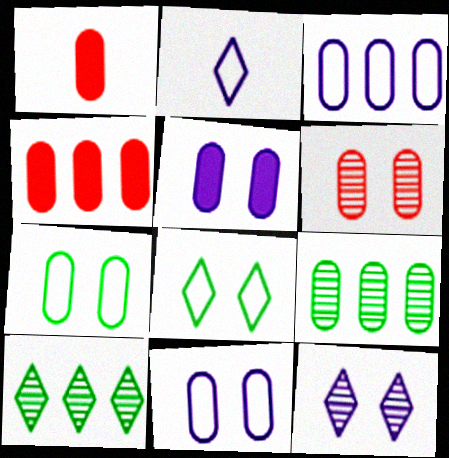[[1, 9, 11], 
[3, 4, 9], 
[5, 6, 7]]